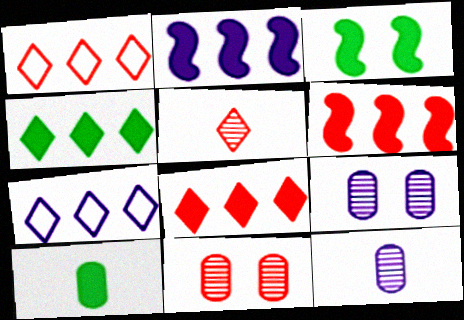[[1, 3, 12], 
[3, 4, 10]]